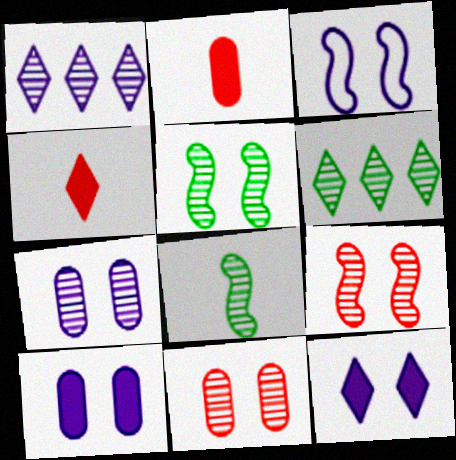[[1, 8, 11], 
[2, 3, 6], 
[3, 7, 12]]